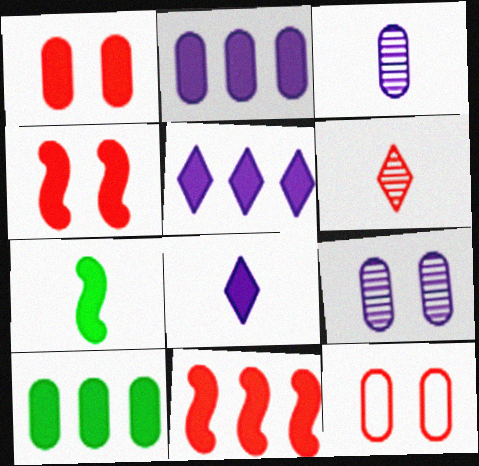[[1, 5, 7], 
[3, 10, 12], 
[4, 8, 10], 
[5, 10, 11], 
[6, 11, 12]]